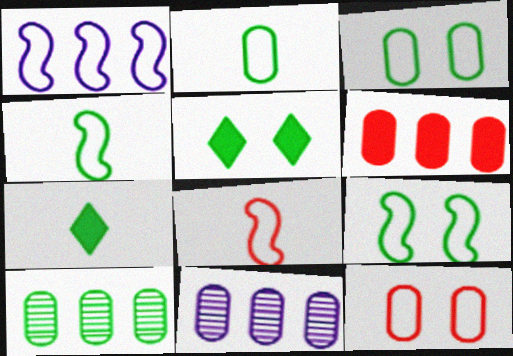[[1, 8, 9], 
[4, 5, 10], 
[5, 8, 11], 
[7, 9, 10]]